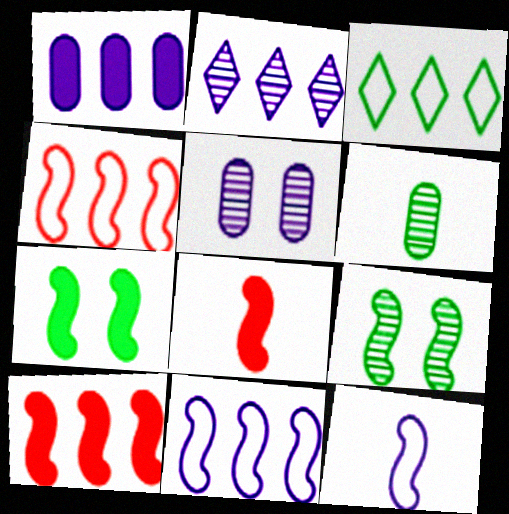[[1, 2, 11], 
[3, 5, 8], 
[3, 6, 7], 
[8, 9, 11], 
[9, 10, 12]]